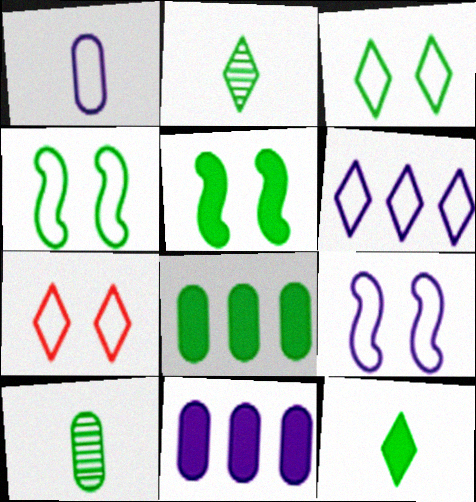[[1, 6, 9], 
[2, 4, 8], 
[5, 8, 12]]